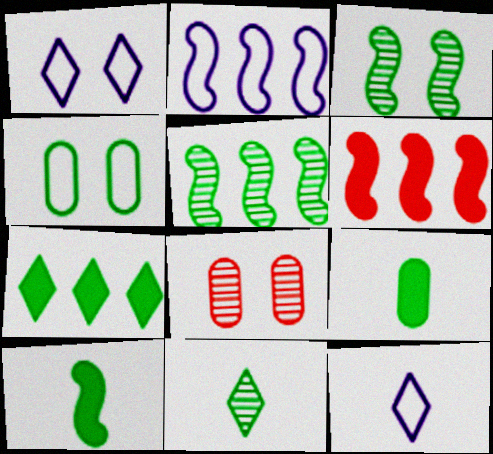[[2, 5, 6]]